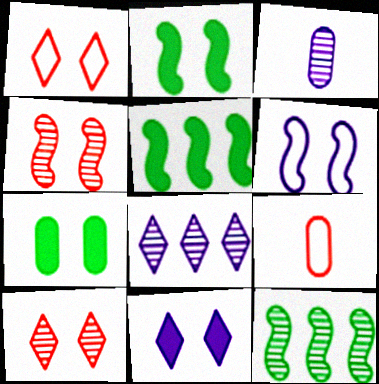[[1, 3, 5], 
[2, 4, 6], 
[2, 8, 9], 
[3, 10, 12], 
[6, 7, 10], 
[9, 11, 12]]